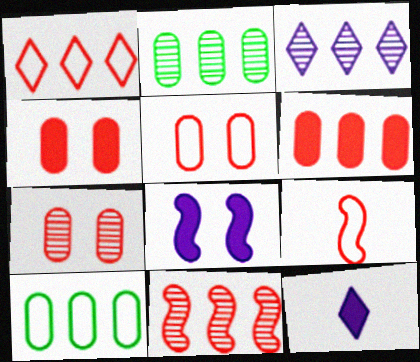[[1, 5, 9], 
[1, 6, 11], 
[2, 3, 11], 
[4, 5, 7]]